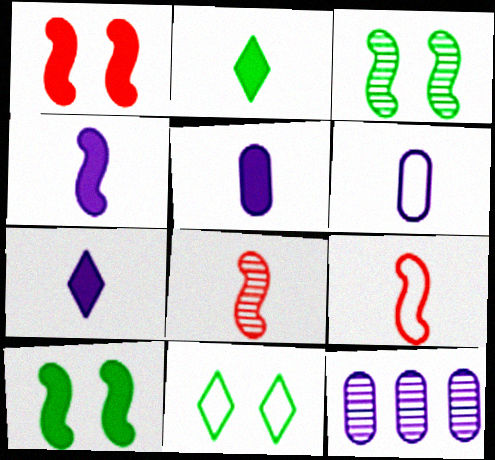[[2, 6, 8], 
[4, 5, 7]]